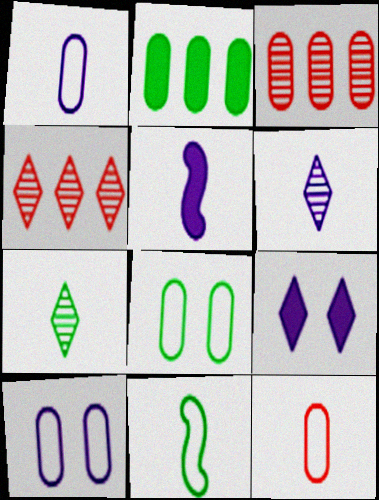[[1, 5, 6], 
[3, 9, 11], 
[4, 5, 8], 
[5, 7, 12]]